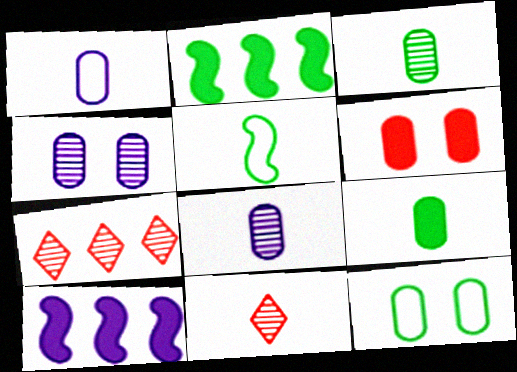[[4, 6, 12], 
[10, 11, 12]]